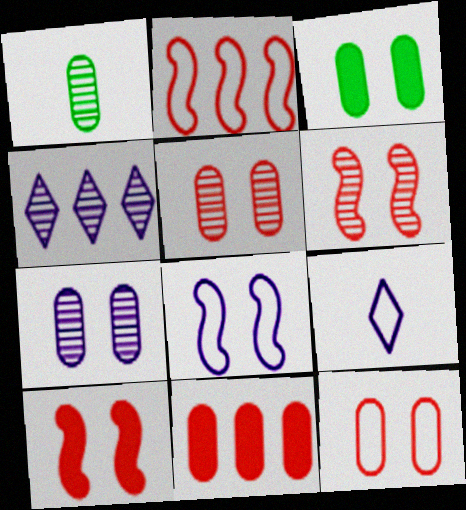[[1, 4, 6], 
[3, 7, 12]]